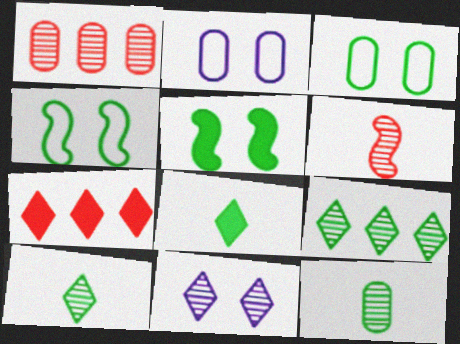[]